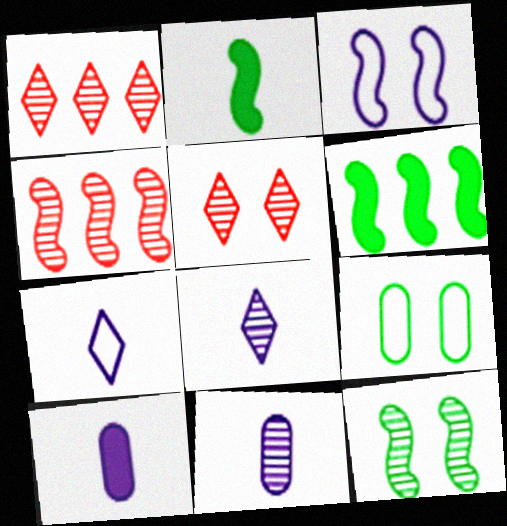[[1, 11, 12], 
[2, 3, 4]]